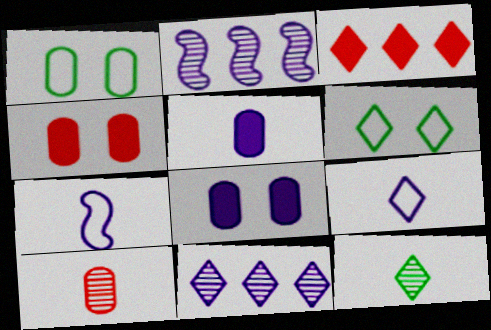[[2, 8, 9], 
[7, 8, 11]]